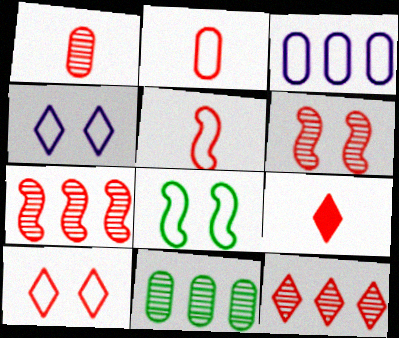[[1, 5, 9], 
[1, 6, 12], 
[9, 10, 12]]